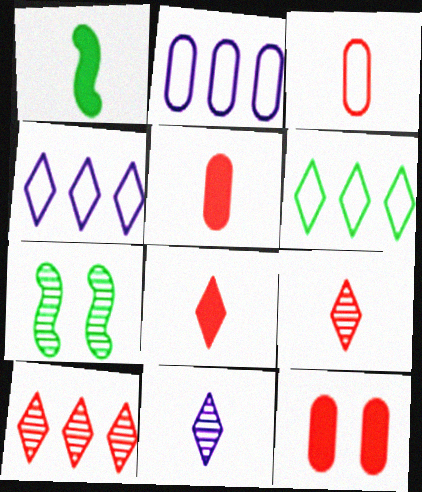[[1, 3, 11], 
[2, 7, 8], 
[4, 5, 7]]